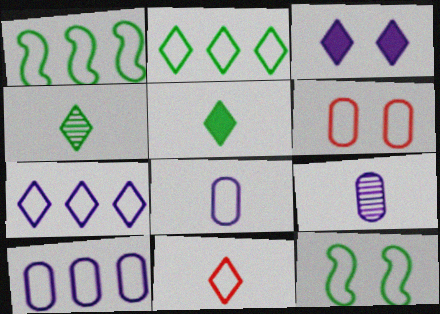[[10, 11, 12]]